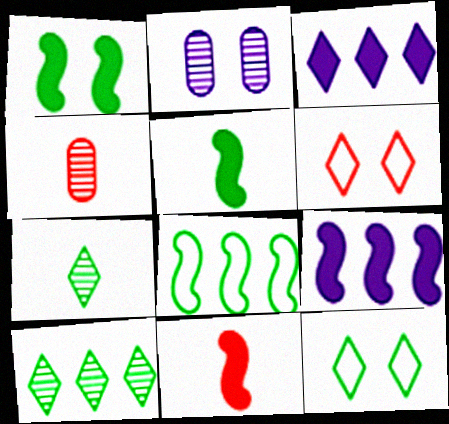[[1, 2, 6], 
[1, 9, 11], 
[3, 6, 7], 
[4, 9, 12]]